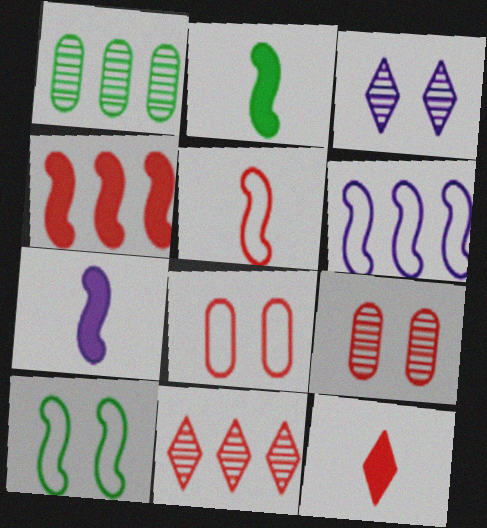[[5, 6, 10]]